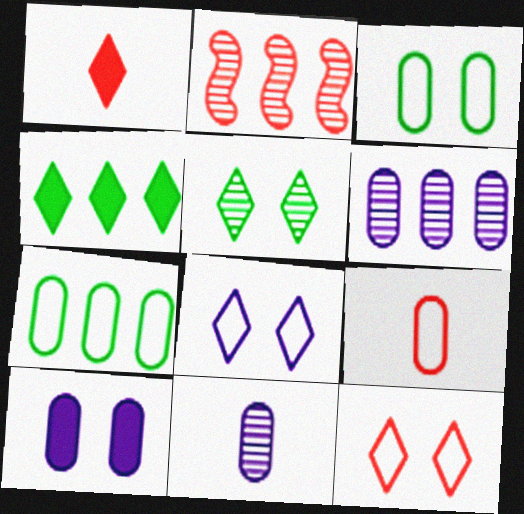[[2, 5, 11]]